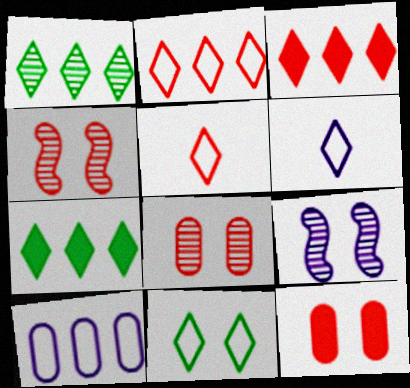[[2, 6, 11], 
[9, 11, 12]]